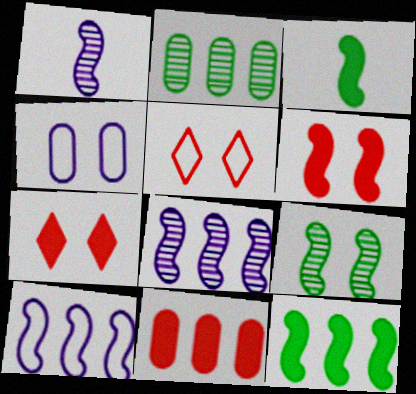[[4, 7, 9]]